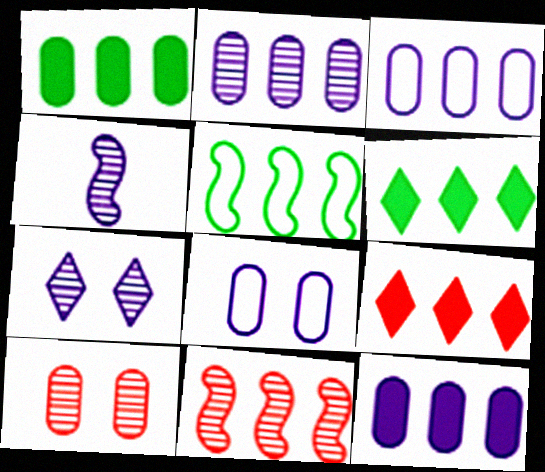[[2, 3, 12], 
[2, 4, 7], 
[2, 5, 9], 
[3, 6, 11]]